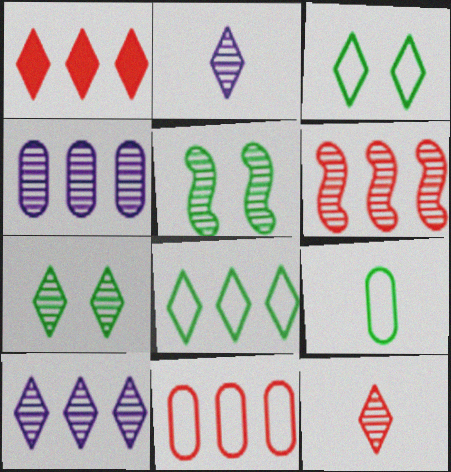[[1, 2, 3], 
[1, 6, 11], 
[1, 8, 10], 
[4, 5, 12], 
[7, 10, 12]]